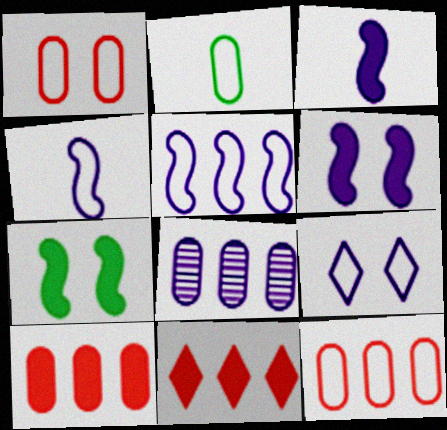[[3, 8, 9]]